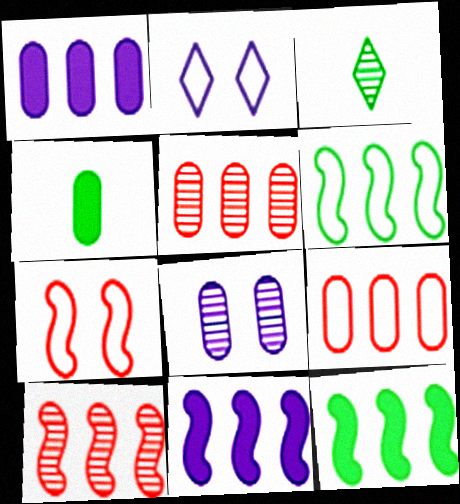[[1, 3, 7], 
[2, 4, 10], 
[3, 8, 10], 
[4, 8, 9], 
[6, 10, 11]]